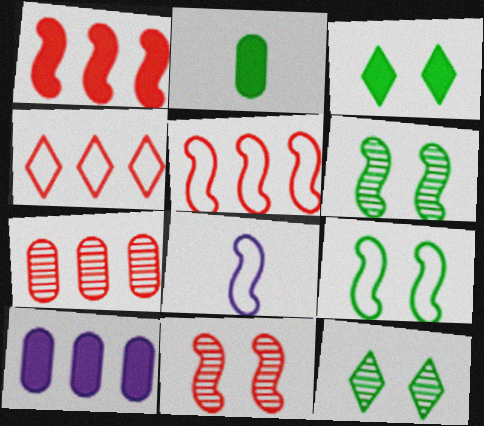[[1, 4, 7], 
[1, 6, 8], 
[3, 7, 8], 
[5, 8, 9]]